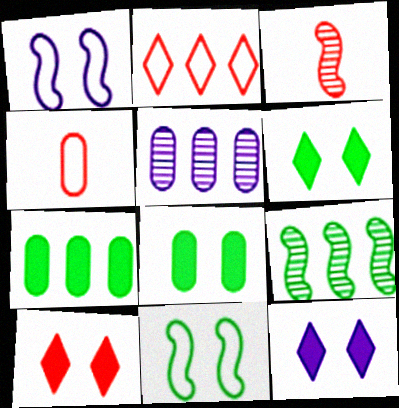[[4, 5, 8], 
[4, 9, 12], 
[6, 10, 12]]